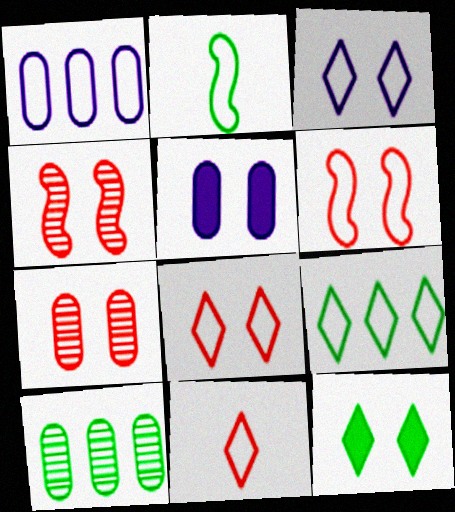[[1, 2, 8], 
[2, 10, 12], 
[3, 9, 11]]